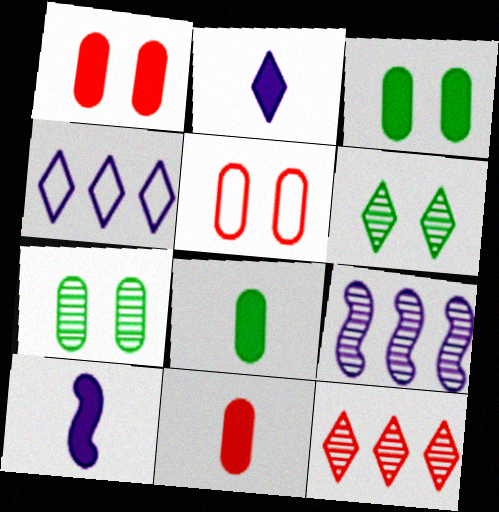[]